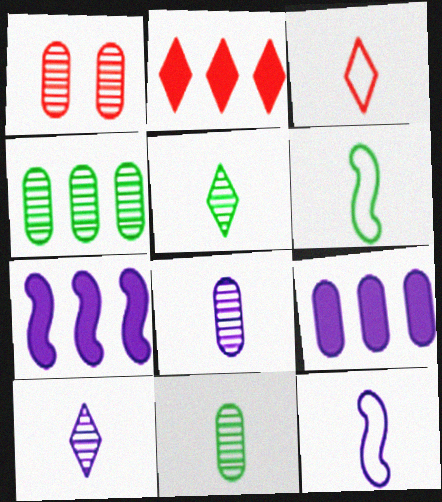[[1, 4, 8]]